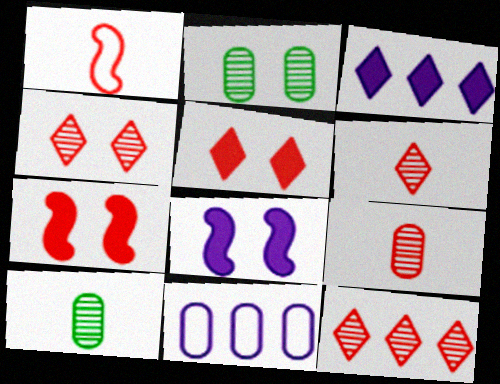[[1, 2, 3], 
[4, 6, 12]]